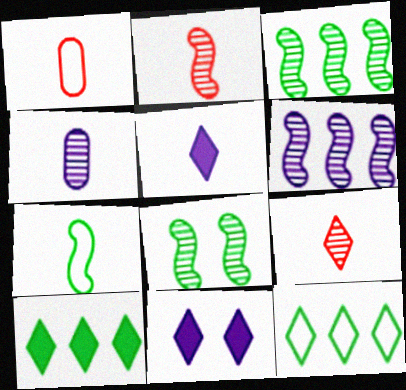[[1, 3, 11], 
[2, 6, 8], 
[9, 11, 12]]